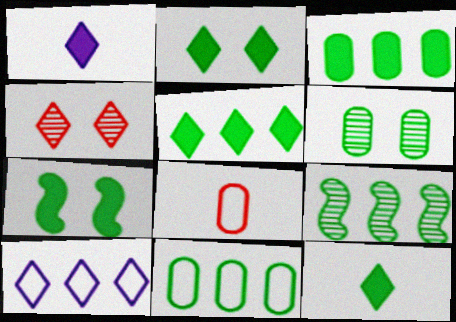[[2, 5, 12], 
[3, 7, 12], 
[4, 10, 12], 
[5, 9, 11]]